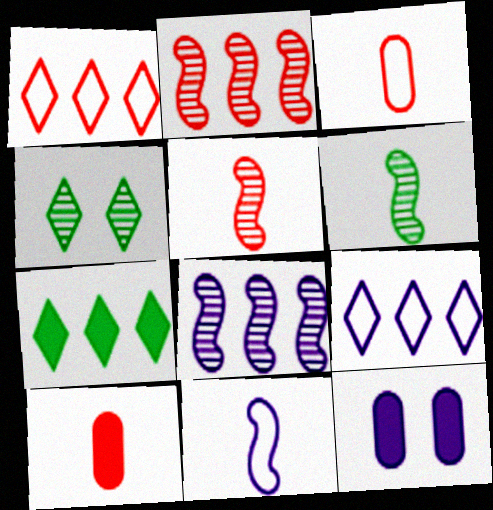[[1, 6, 12]]